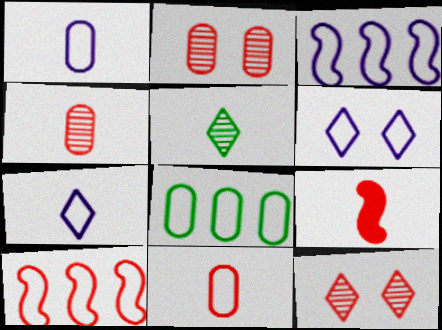[[1, 3, 6], 
[1, 5, 9]]